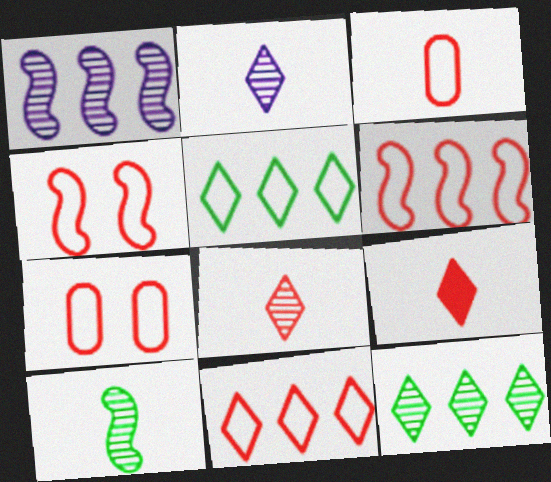[[3, 4, 11]]